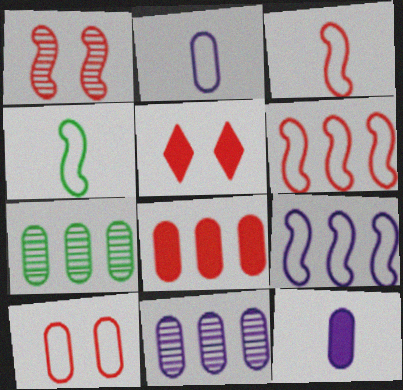[[1, 5, 10], 
[4, 5, 11], 
[7, 10, 12]]